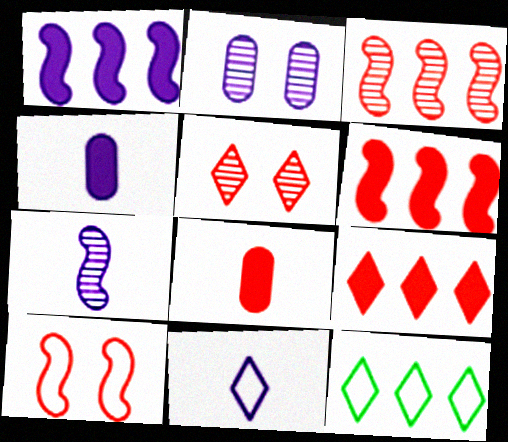[[1, 2, 11], 
[4, 7, 11]]